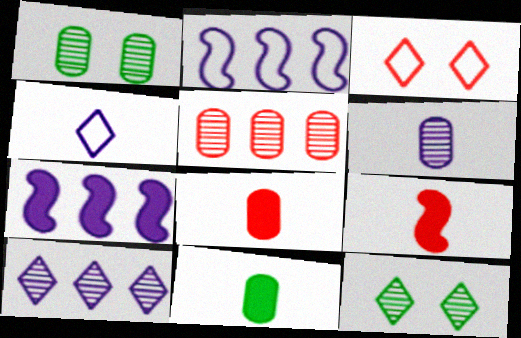[[1, 5, 6], 
[2, 8, 12], 
[3, 5, 9]]